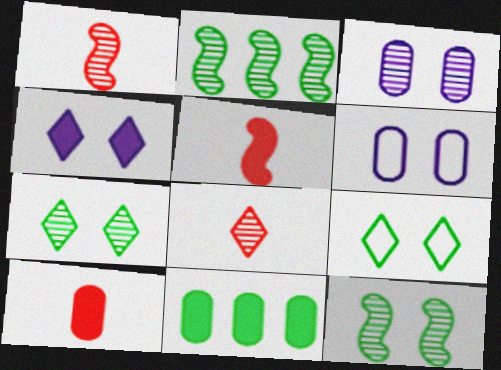[[2, 3, 8], 
[4, 5, 11]]